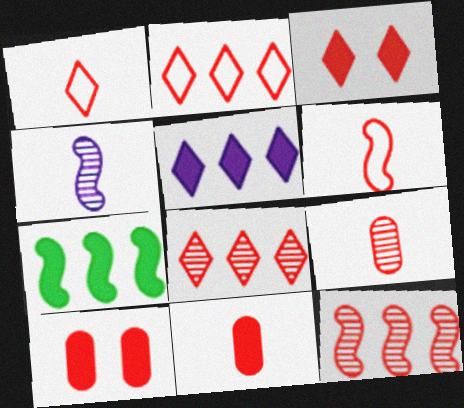[[1, 3, 8], 
[1, 10, 12], 
[6, 8, 10]]